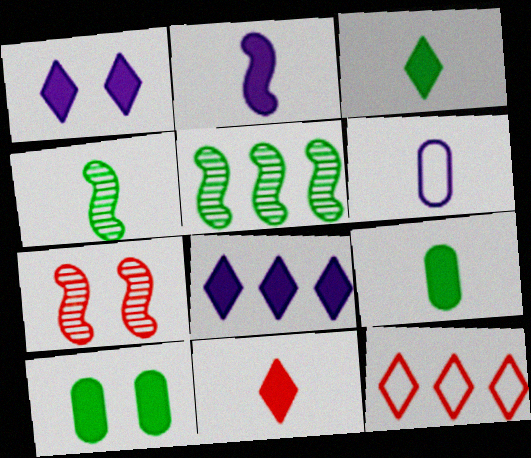[[2, 9, 11], 
[4, 6, 11]]